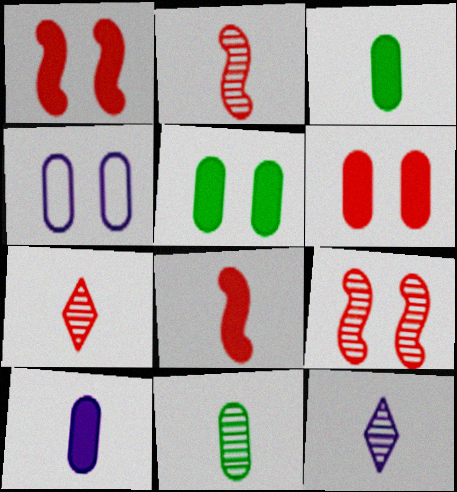[[2, 11, 12]]